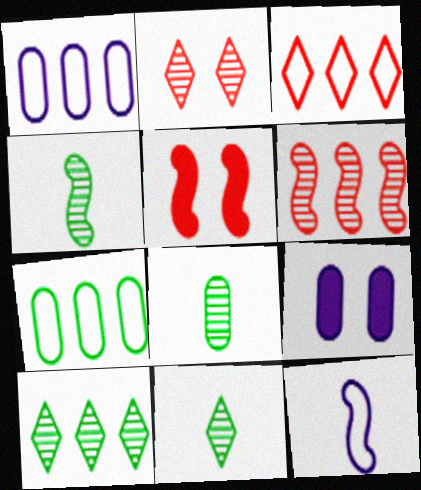[[1, 5, 11], 
[3, 4, 9], 
[4, 8, 11]]